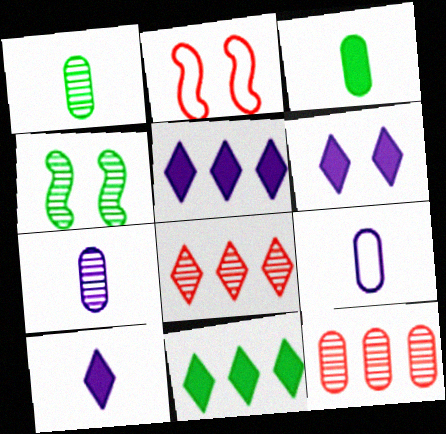[[1, 2, 5], 
[2, 7, 11], 
[4, 7, 8], 
[5, 6, 10]]